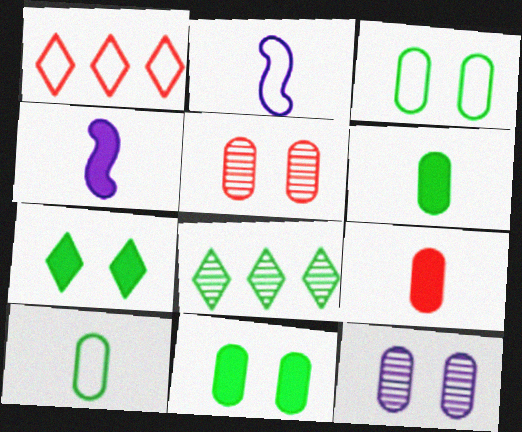[[1, 2, 3]]